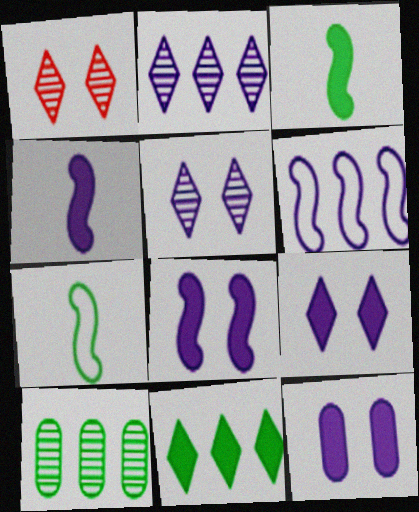[[8, 9, 12]]